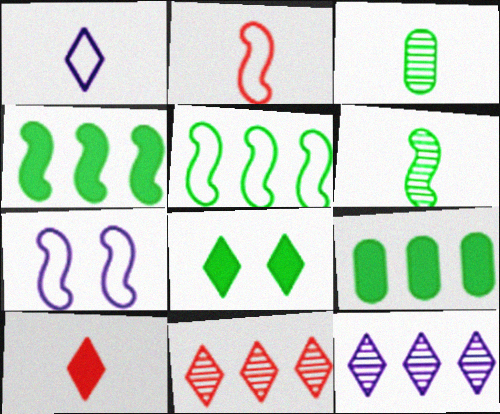[[1, 8, 11], 
[2, 5, 7], 
[3, 5, 8]]